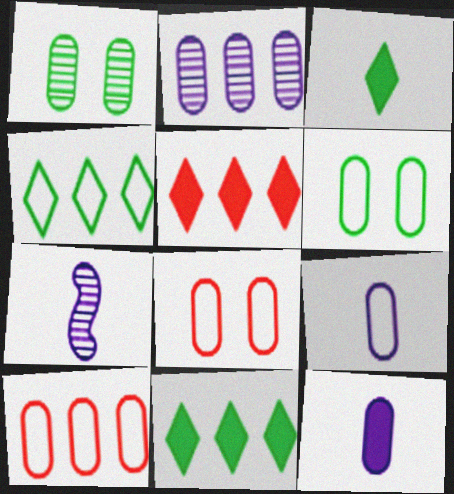[[1, 10, 12], 
[5, 6, 7], 
[6, 9, 10], 
[7, 8, 11]]